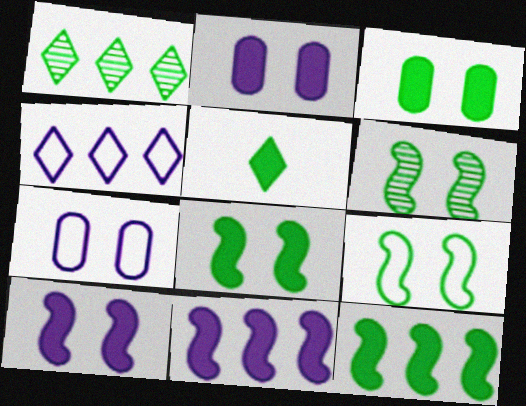[[3, 5, 12], 
[6, 8, 9]]